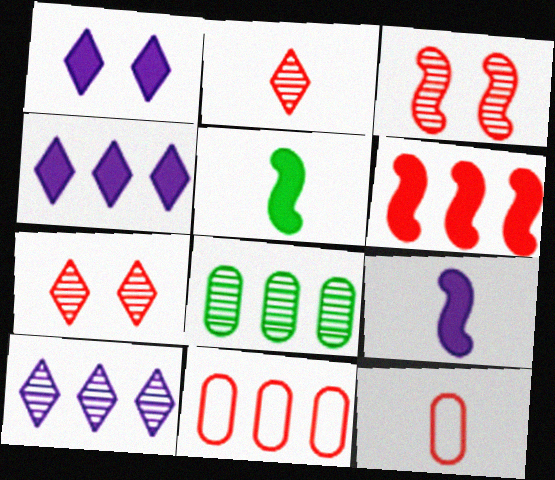[[6, 7, 12]]